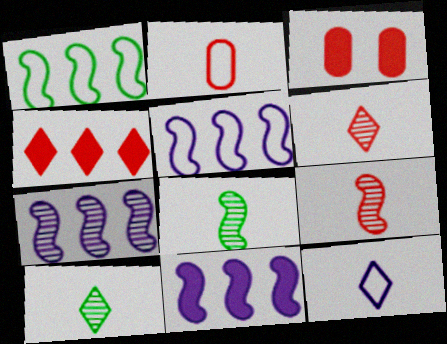[[3, 5, 10], 
[5, 7, 11]]